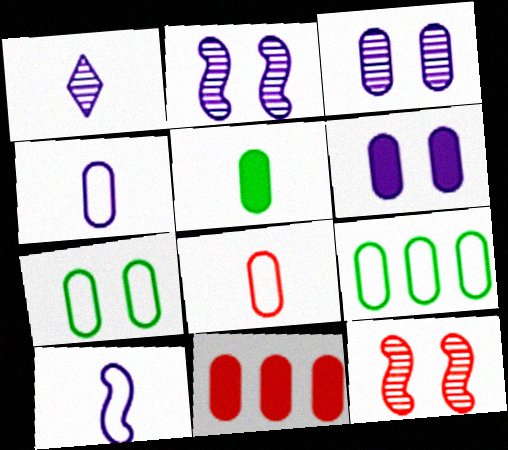[[5, 6, 11]]